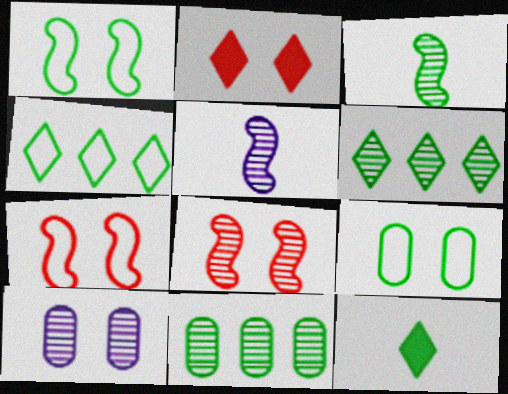[[1, 2, 10], 
[1, 11, 12]]